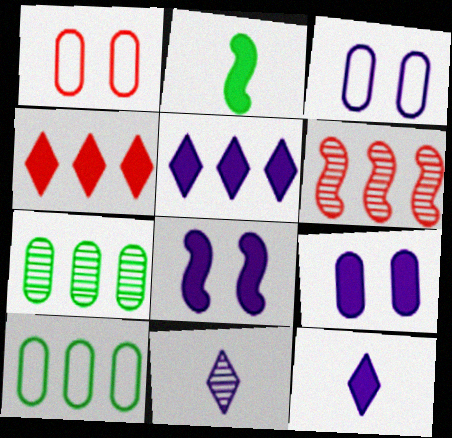[[2, 4, 9], 
[5, 6, 10]]